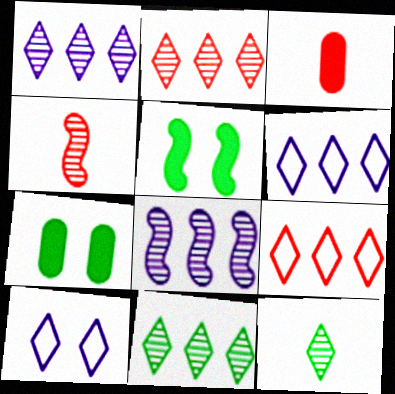[[1, 2, 11], 
[4, 6, 7]]